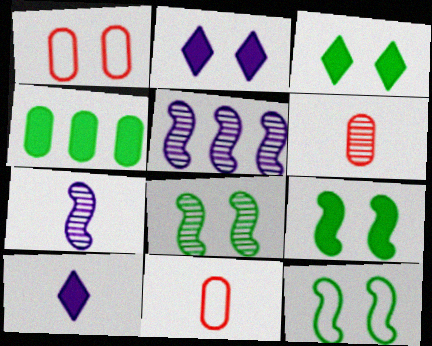[[1, 2, 8], 
[3, 5, 11], 
[8, 9, 12]]